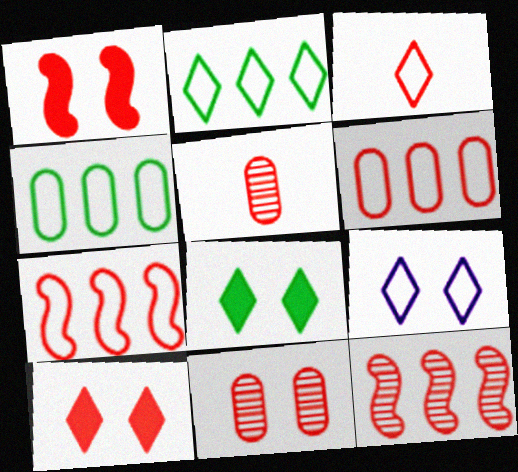[[2, 3, 9], 
[5, 7, 10]]